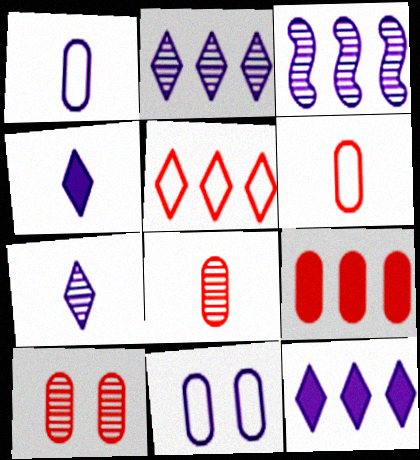[[3, 4, 11], 
[6, 9, 10]]